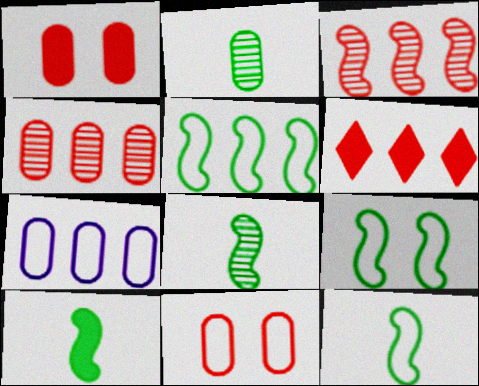[[1, 2, 7], 
[5, 9, 12], 
[8, 10, 12]]